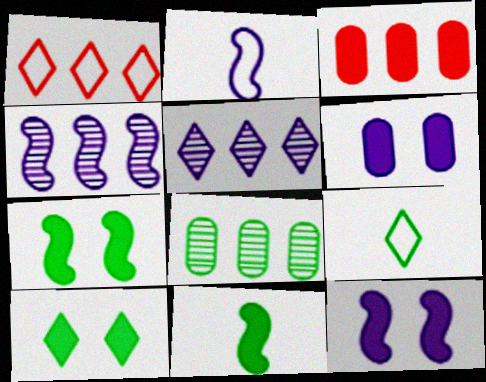[[2, 4, 12], 
[2, 5, 6], 
[7, 8, 9]]